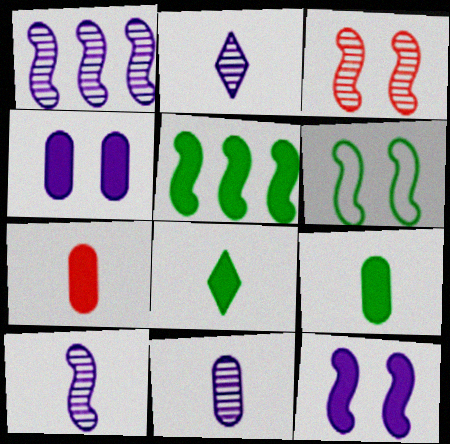[[2, 10, 11], 
[3, 6, 12]]